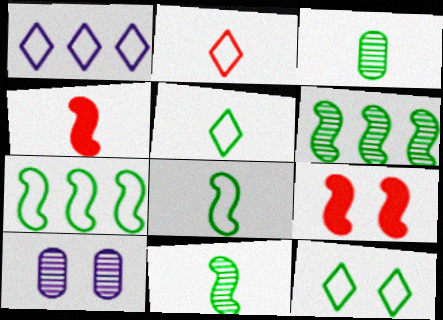[[1, 2, 12], 
[1, 3, 9], 
[9, 10, 12]]